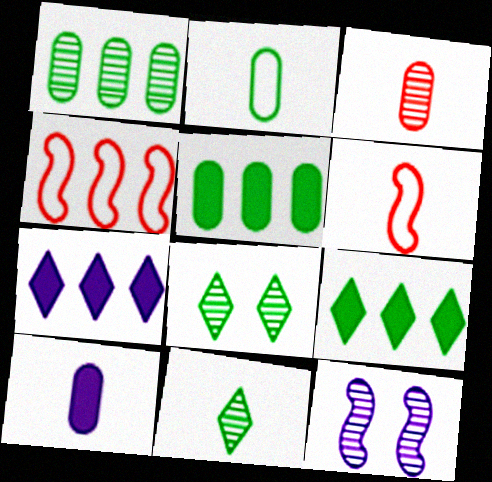[[1, 4, 7], 
[2, 3, 10], 
[4, 8, 10], 
[6, 10, 11]]